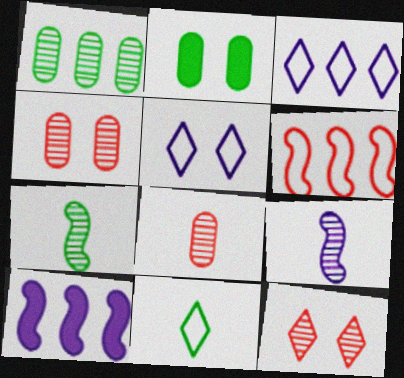[[1, 9, 12], 
[4, 10, 11]]